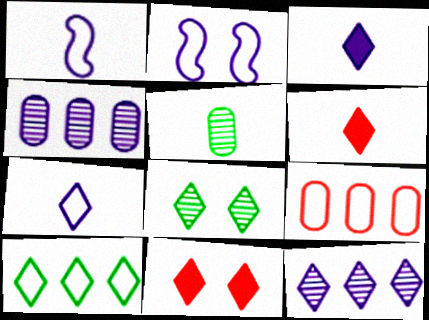[[1, 5, 6], 
[2, 3, 4]]